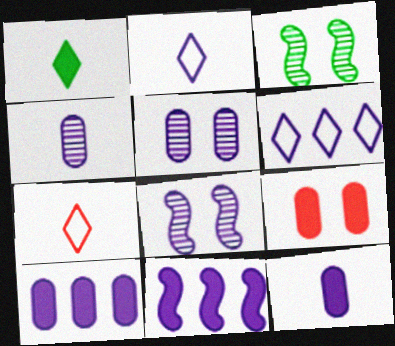[[1, 9, 11], 
[2, 5, 11], 
[2, 8, 10], 
[3, 7, 10], 
[6, 8, 12]]